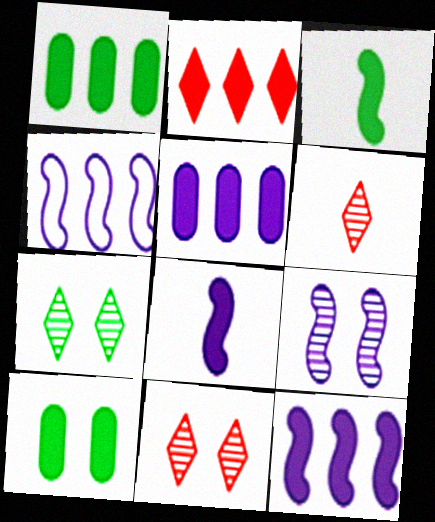[[1, 2, 12], 
[2, 8, 10], 
[4, 6, 10], 
[4, 8, 9]]